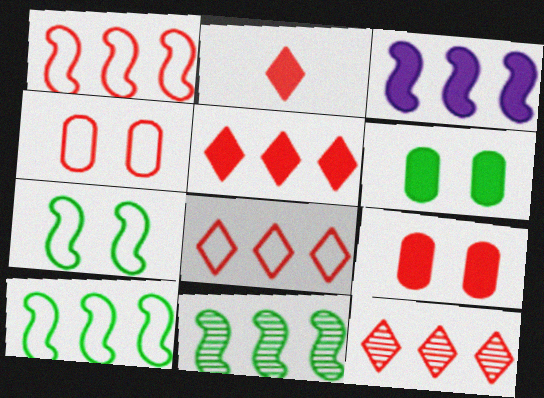[[1, 3, 11], 
[2, 3, 6], 
[5, 8, 12]]